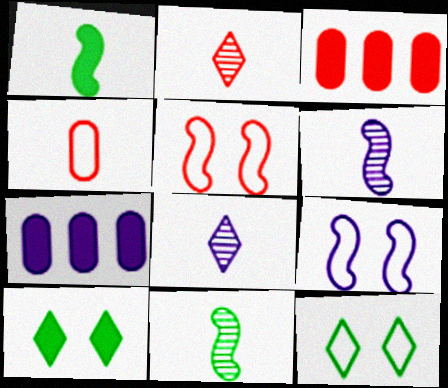[[1, 4, 8], 
[2, 3, 5], 
[3, 6, 12], 
[7, 8, 9]]